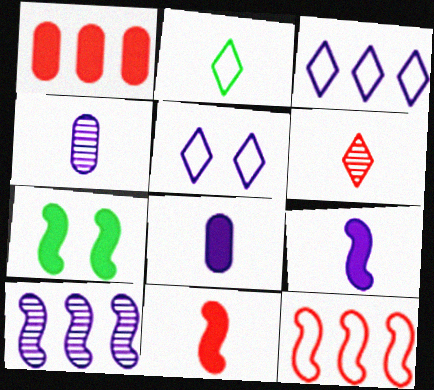[[2, 4, 11], 
[5, 8, 10]]